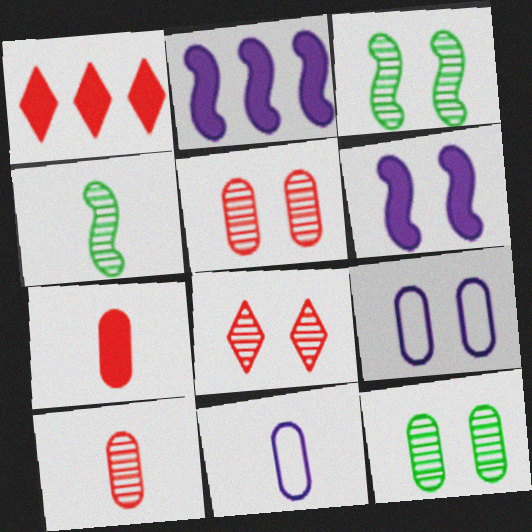[[1, 3, 11], 
[1, 4, 9]]